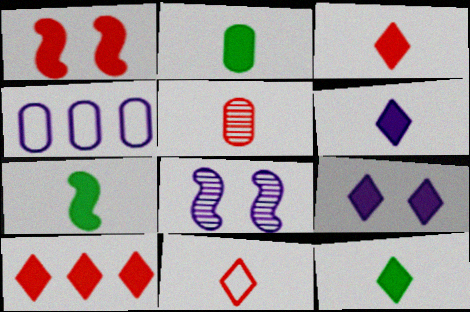[[2, 7, 12], 
[3, 6, 12], 
[4, 6, 8], 
[9, 10, 12]]